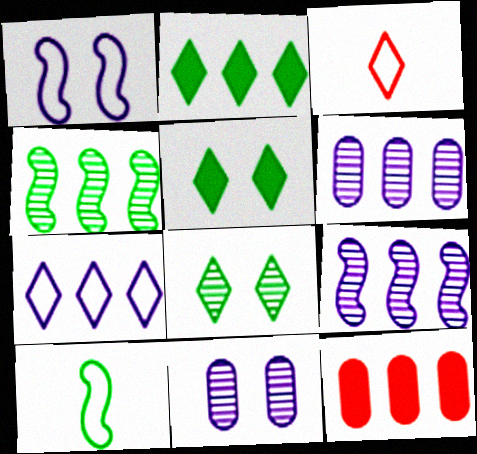[[4, 7, 12]]